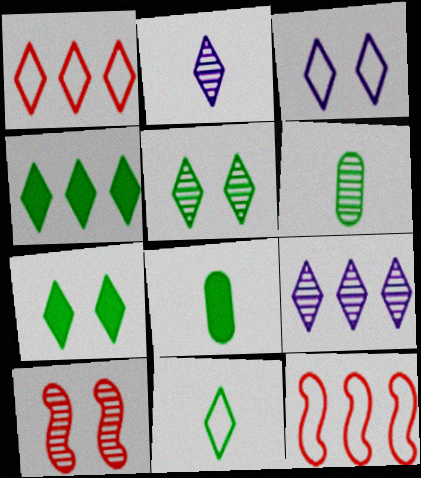[[1, 2, 7], 
[1, 3, 11], 
[1, 4, 9], 
[4, 5, 11], 
[6, 9, 10]]